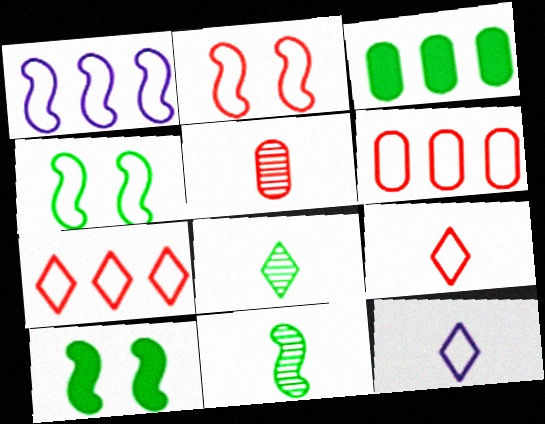[[2, 6, 9], 
[3, 4, 8], 
[4, 6, 12]]